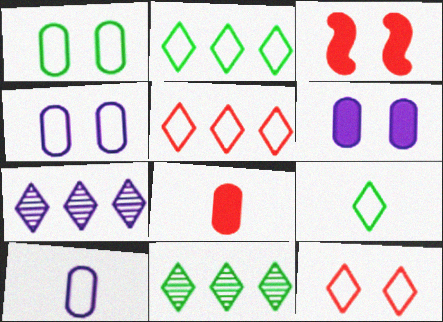[[3, 10, 11]]